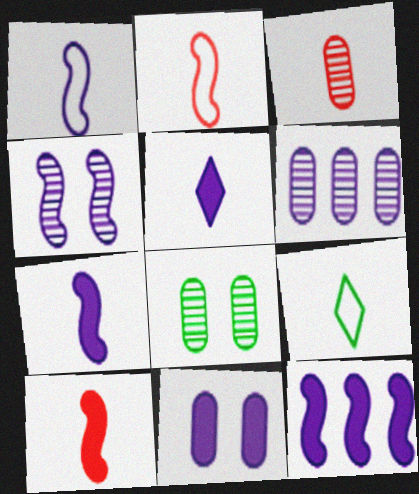[[1, 4, 12], 
[3, 6, 8], 
[3, 7, 9], 
[5, 11, 12]]